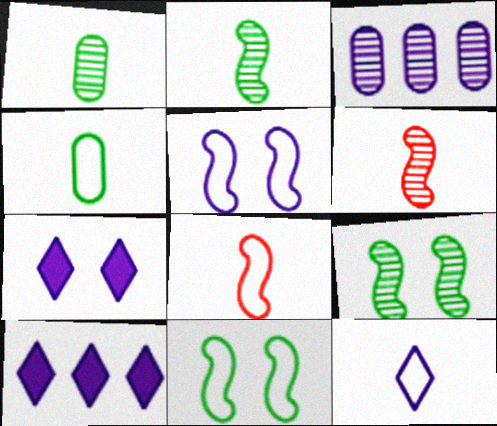[[4, 8, 12]]